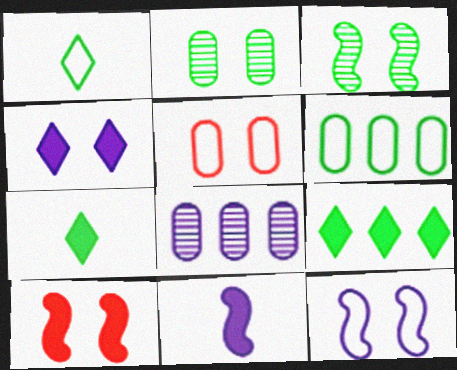[[1, 8, 10], 
[3, 4, 5], 
[3, 6, 7], 
[3, 10, 12]]